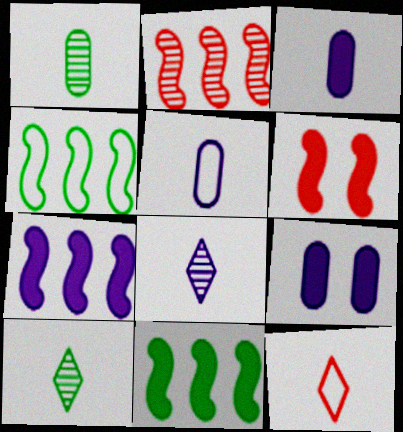[[2, 4, 7]]